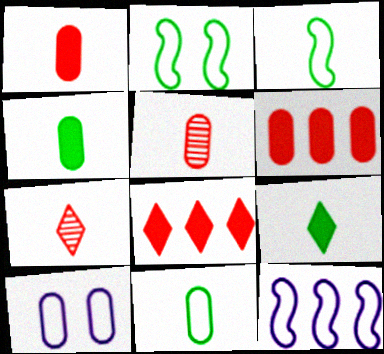[]